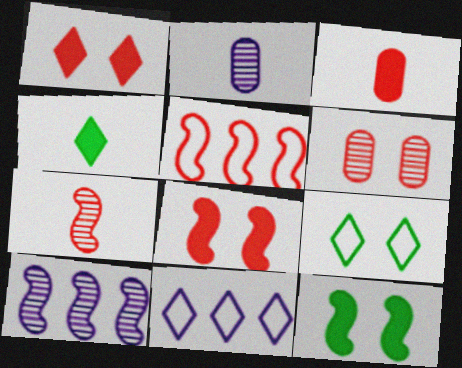[[3, 9, 10], 
[5, 7, 8]]